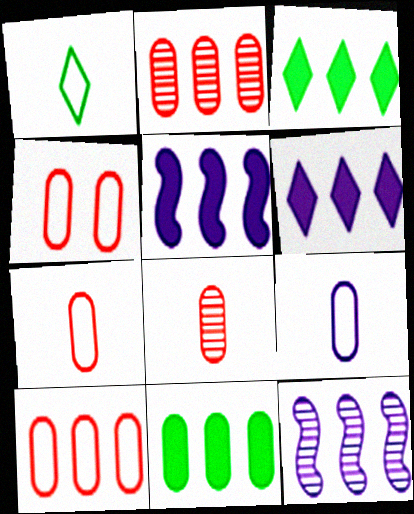[[3, 10, 12], 
[4, 7, 10]]